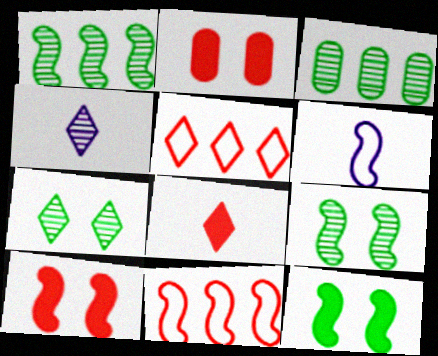[[1, 6, 10]]